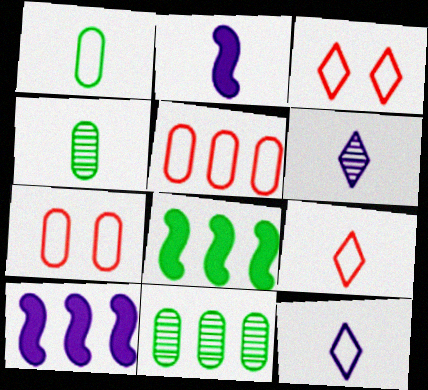[[2, 3, 11], 
[2, 4, 9], 
[3, 4, 10], 
[6, 7, 8]]